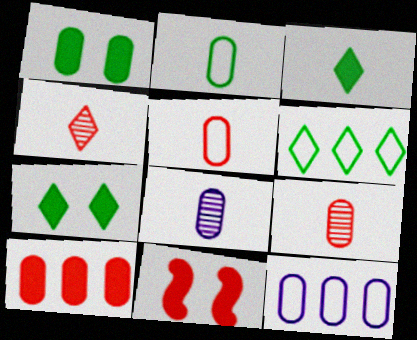[[1, 9, 12], 
[6, 8, 11]]